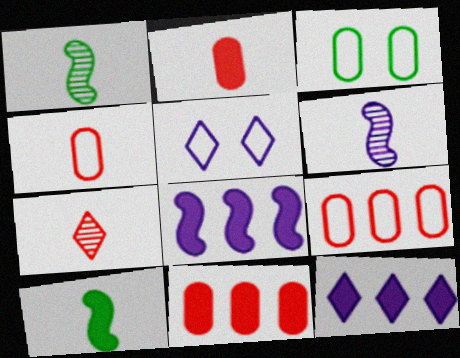[[1, 5, 11], 
[3, 7, 8]]